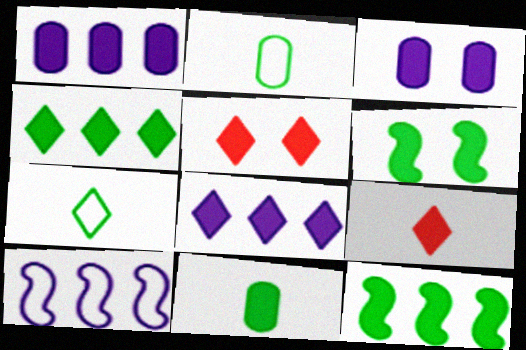[[1, 6, 9], 
[3, 5, 6], 
[3, 9, 12], 
[4, 6, 11]]